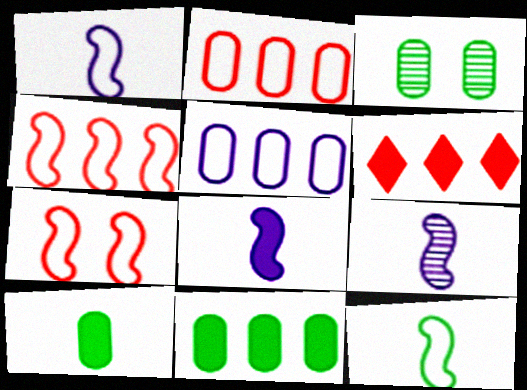[[1, 3, 6], 
[1, 8, 9]]